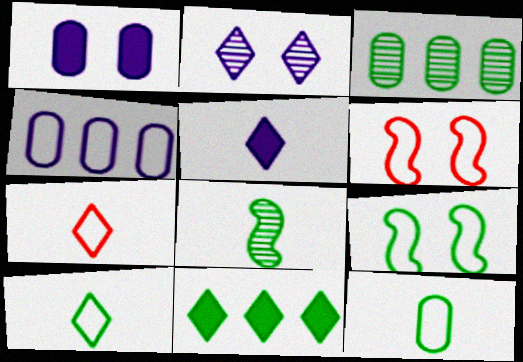[[2, 7, 11], 
[3, 5, 6], 
[4, 6, 10], 
[4, 7, 9]]